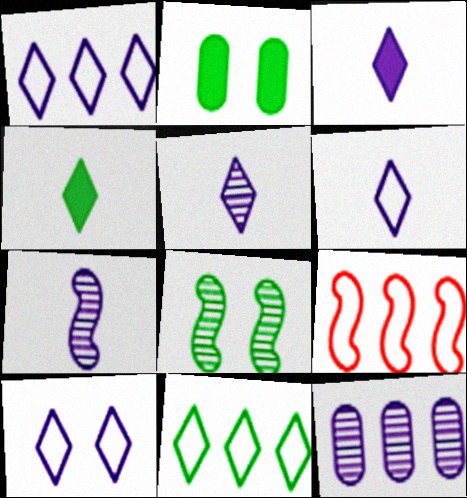[[1, 6, 10], 
[2, 5, 9], 
[3, 5, 6]]